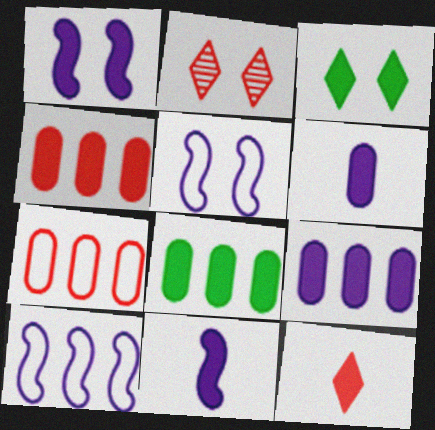[[1, 8, 12], 
[3, 4, 11], 
[4, 8, 9]]